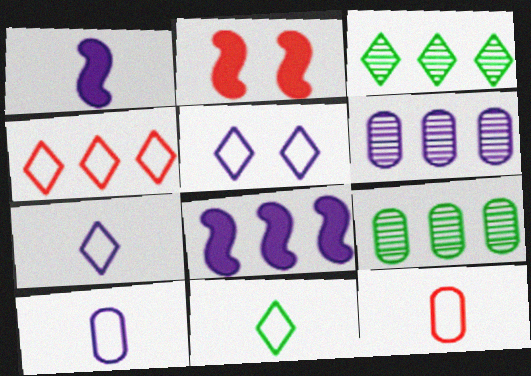[[1, 5, 6], 
[2, 3, 10], 
[2, 6, 11], 
[2, 7, 9], 
[4, 5, 11], 
[4, 8, 9]]